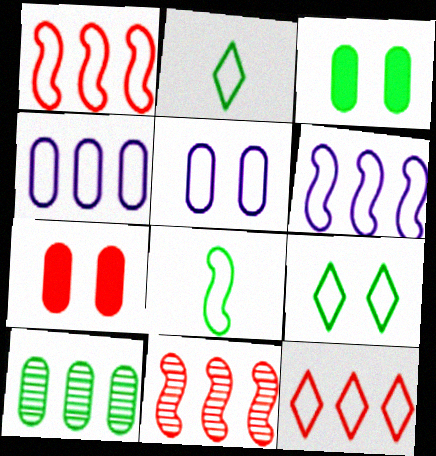[[1, 2, 5], 
[5, 8, 12]]